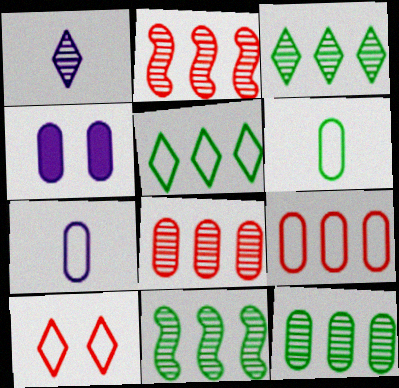[[3, 11, 12], 
[4, 6, 8]]